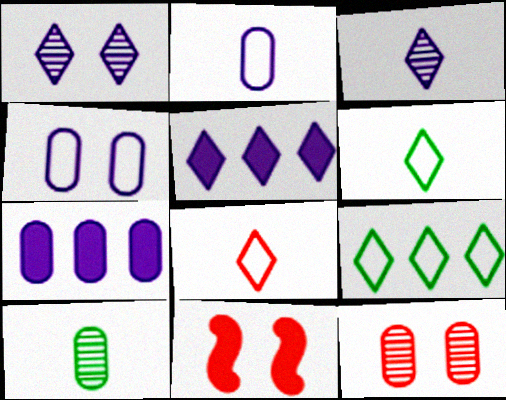[]